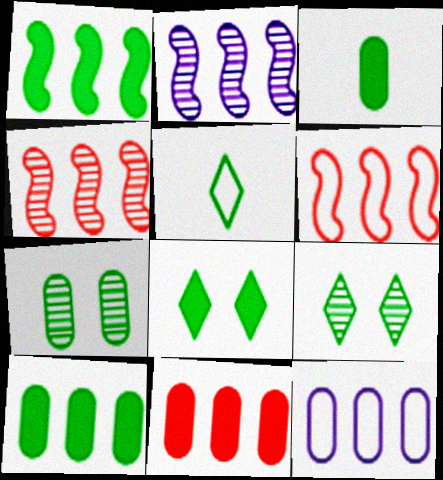[[1, 2, 6], 
[1, 3, 8], 
[1, 5, 7]]